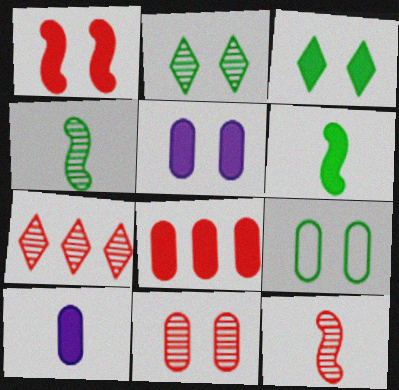[[1, 3, 5], 
[5, 9, 11], 
[7, 11, 12]]